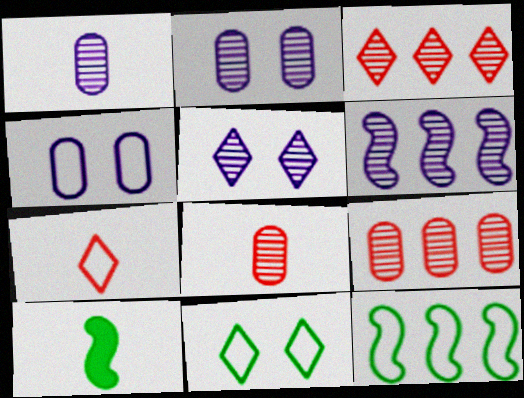[[1, 5, 6], 
[1, 7, 10], 
[3, 4, 10], 
[4, 7, 12]]